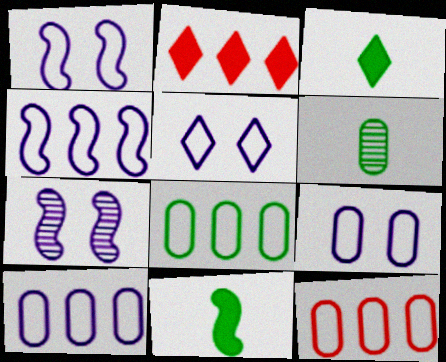[[1, 2, 6], 
[1, 5, 9], 
[3, 7, 12], 
[8, 10, 12]]